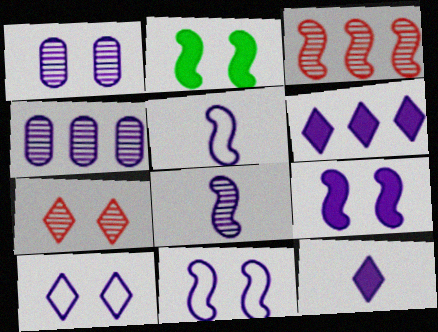[[1, 5, 6], 
[1, 9, 10], 
[2, 3, 5], 
[4, 11, 12]]